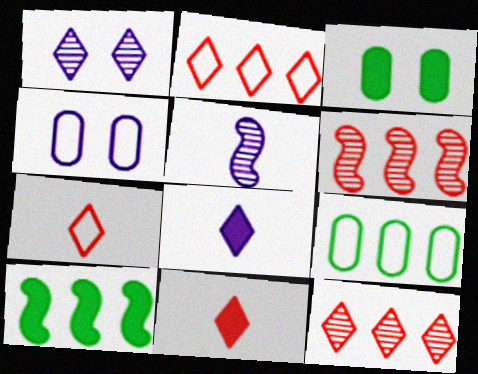[[2, 3, 5]]